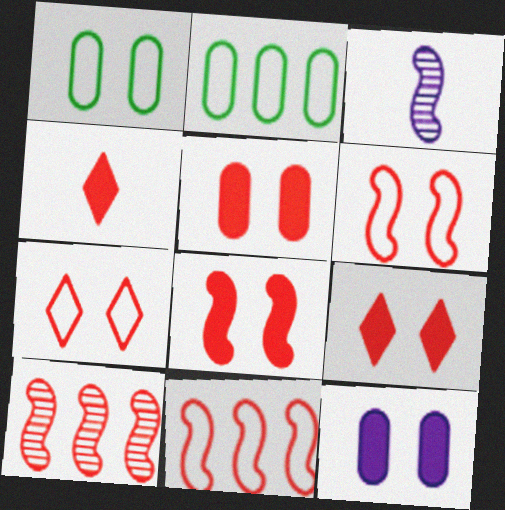[[2, 3, 9], 
[5, 8, 9]]